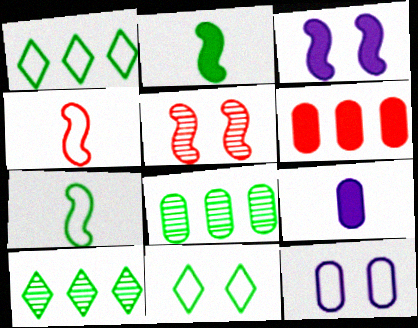[[1, 4, 12], 
[1, 5, 9], 
[2, 8, 11]]